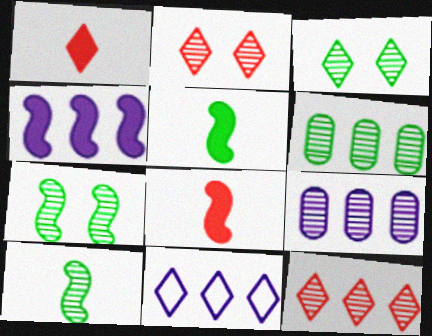[[1, 3, 11], 
[2, 9, 10], 
[3, 6, 10], 
[4, 9, 11]]